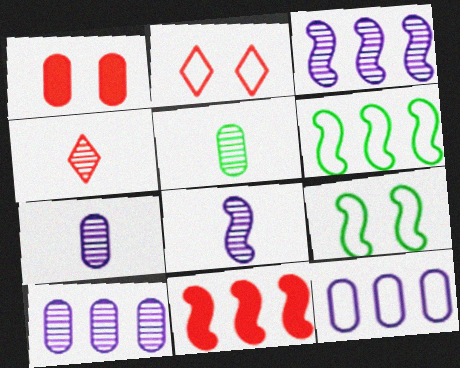[[1, 5, 12], 
[3, 6, 11], 
[4, 5, 8], 
[8, 9, 11]]